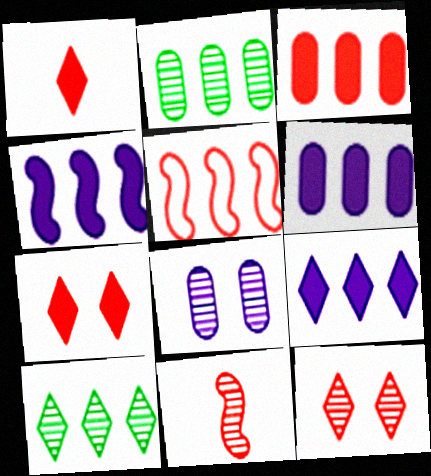[[2, 5, 9], 
[4, 6, 9], 
[5, 6, 10], 
[8, 10, 11]]